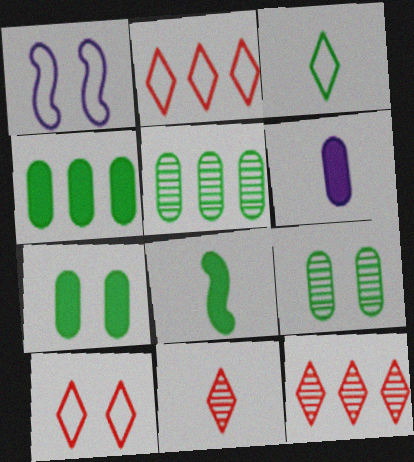[[1, 4, 11]]